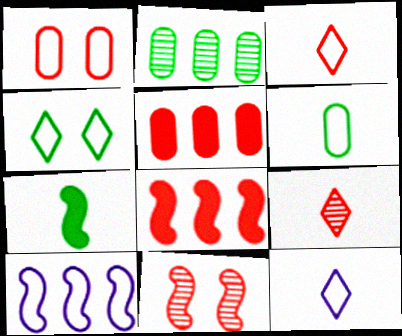[[1, 8, 9], 
[2, 4, 7], 
[3, 5, 11], 
[7, 10, 11]]